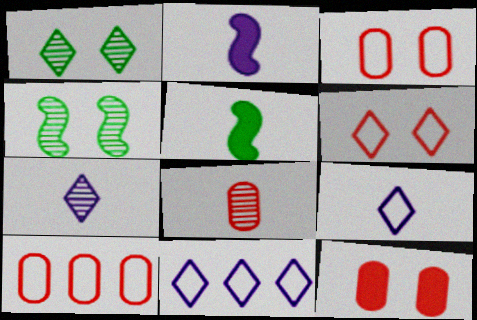[[1, 2, 10], 
[5, 8, 9], 
[8, 10, 12]]